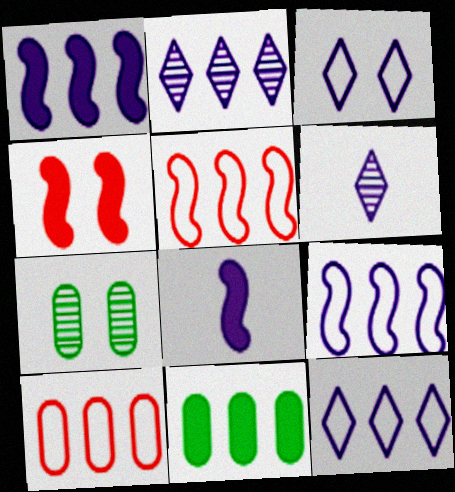[[2, 5, 11], 
[3, 4, 7]]